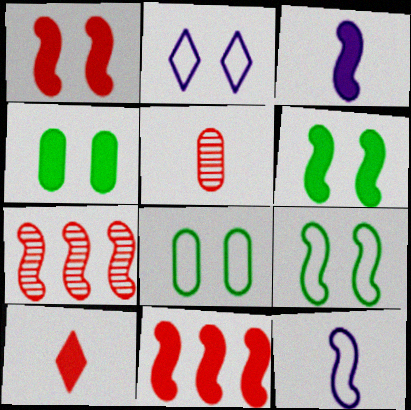[[3, 6, 11], 
[3, 7, 9], 
[6, 7, 12]]